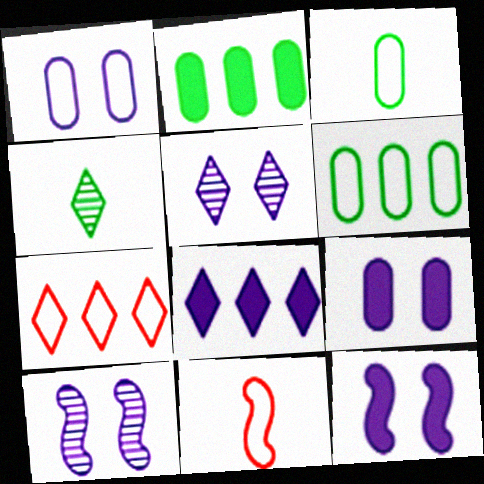[[1, 5, 12], 
[2, 5, 11]]